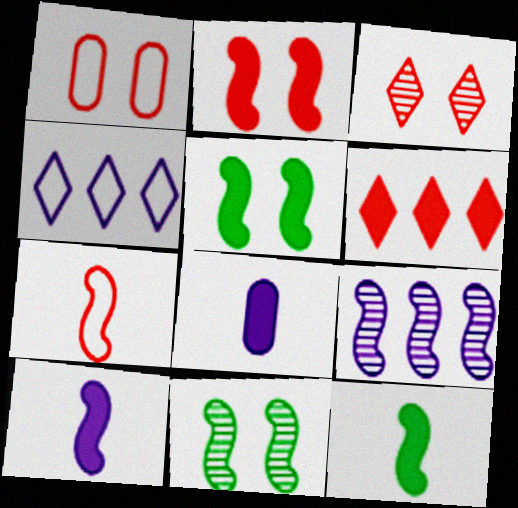[[1, 2, 3], 
[5, 6, 8], 
[5, 7, 9]]